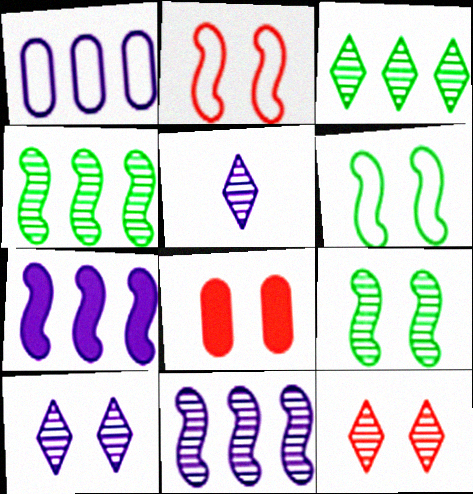[[2, 8, 12], 
[3, 5, 12], 
[6, 8, 10]]